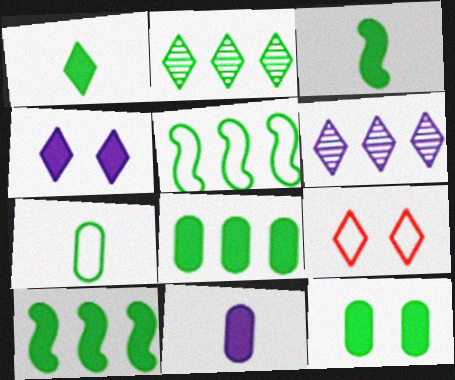[[1, 6, 9], 
[1, 10, 12], 
[2, 5, 8]]